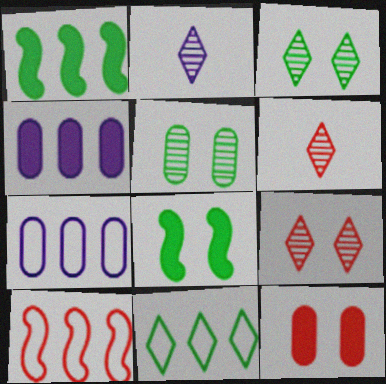[[6, 7, 8], 
[6, 10, 12], 
[7, 10, 11]]